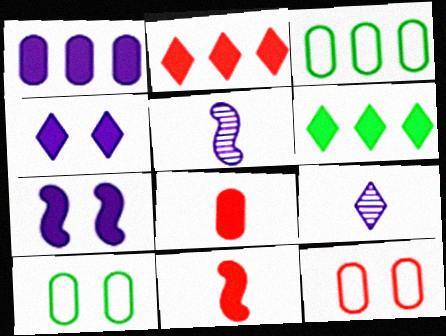[[2, 5, 10], 
[5, 6, 12], 
[6, 7, 8]]